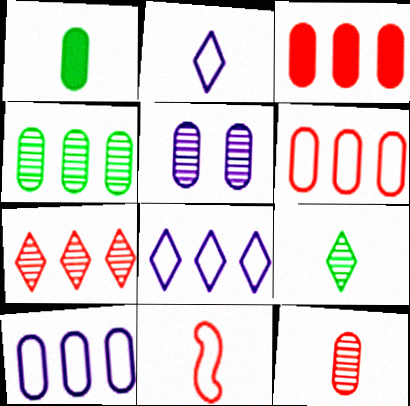[[1, 5, 6], 
[3, 4, 10], 
[4, 5, 12]]